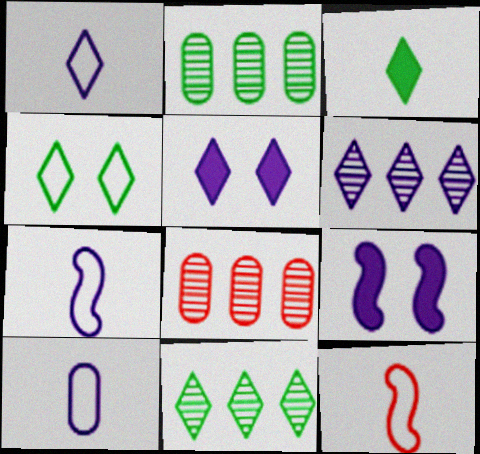[[1, 5, 6], 
[1, 7, 10], 
[2, 5, 12], 
[3, 4, 11], 
[6, 9, 10]]